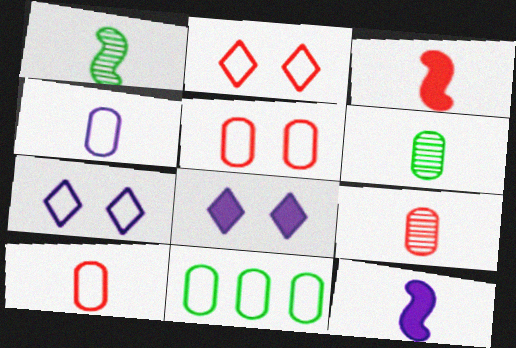[[4, 5, 11]]